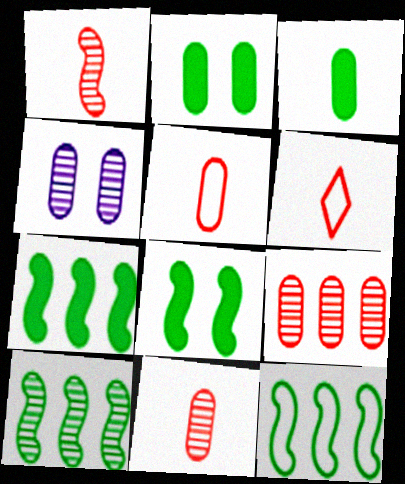[[4, 6, 7], 
[7, 10, 12]]